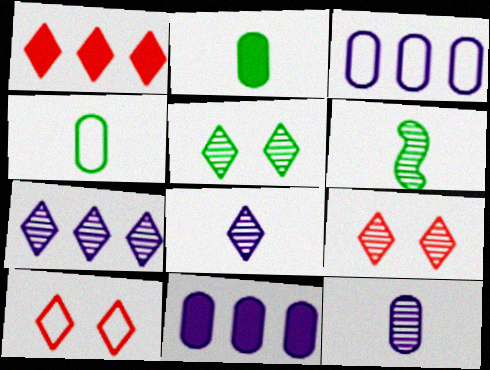[[6, 10, 11]]